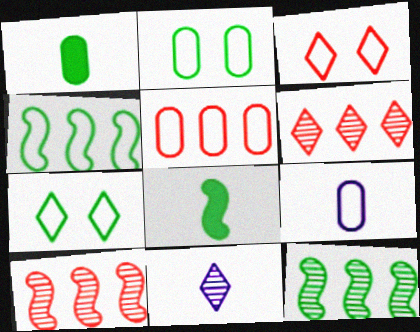[[1, 7, 12], 
[2, 5, 9], 
[3, 4, 9]]